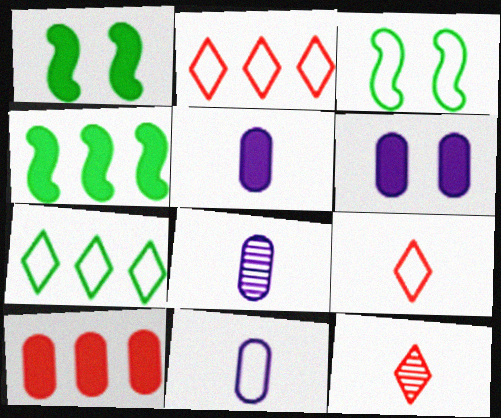[[1, 2, 8], 
[2, 3, 11], 
[5, 8, 11]]